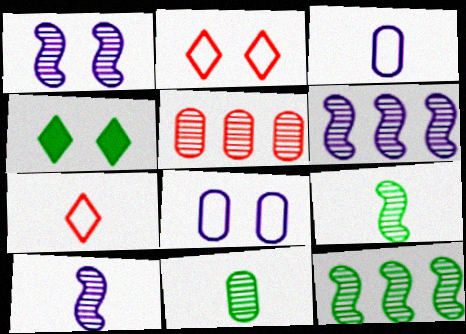[[1, 6, 10]]